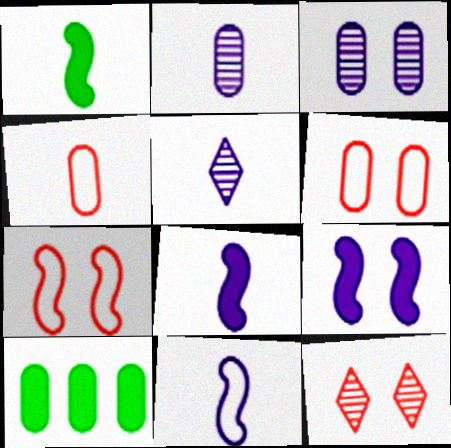[[1, 4, 5], 
[2, 6, 10], 
[3, 4, 10], 
[5, 7, 10], 
[10, 11, 12]]